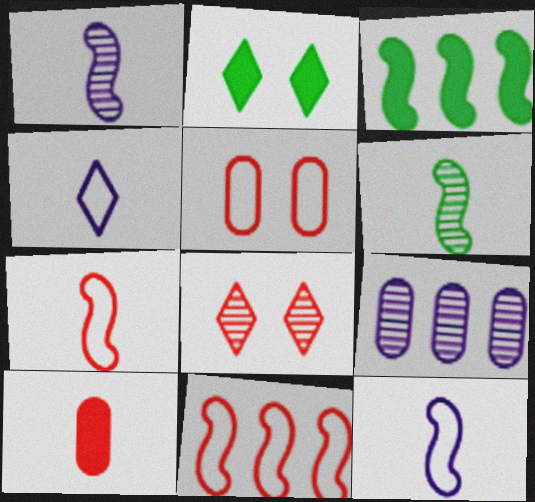[[2, 7, 9], 
[4, 6, 10], 
[6, 8, 9], 
[8, 10, 11]]